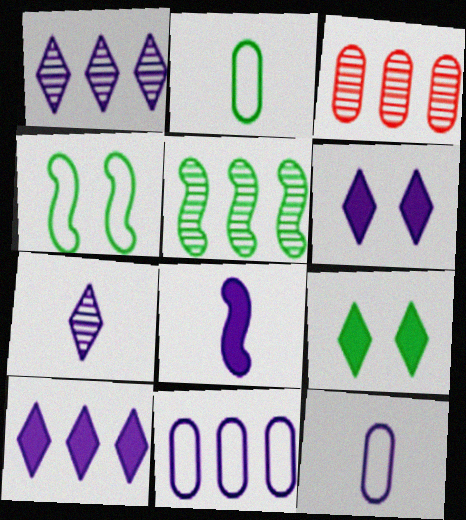[[1, 3, 5], 
[2, 5, 9], 
[7, 8, 12]]